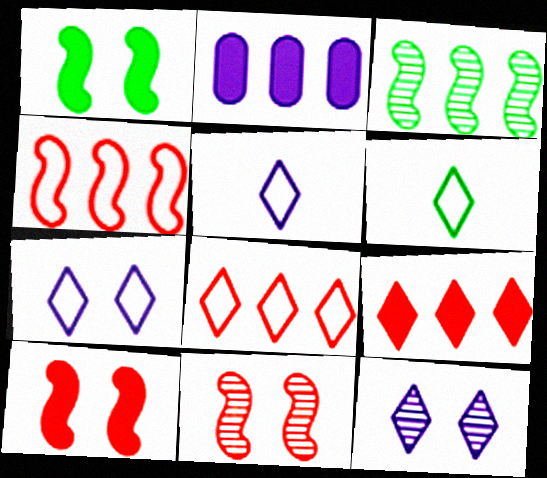[[2, 3, 8], 
[2, 6, 11], 
[6, 7, 8], 
[6, 9, 12]]